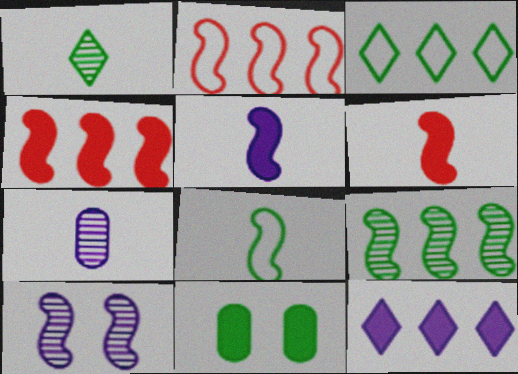[[4, 8, 10], 
[6, 11, 12]]